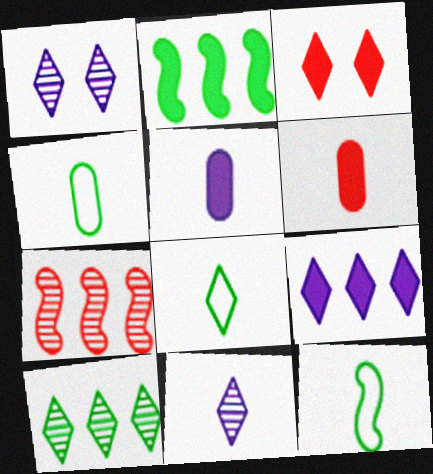[[2, 3, 5], 
[4, 8, 12], 
[6, 11, 12]]